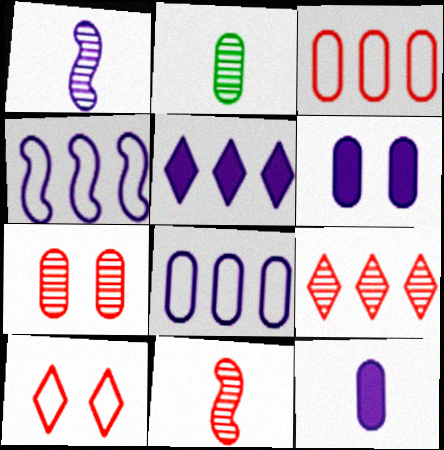[[2, 3, 6], 
[7, 9, 11]]